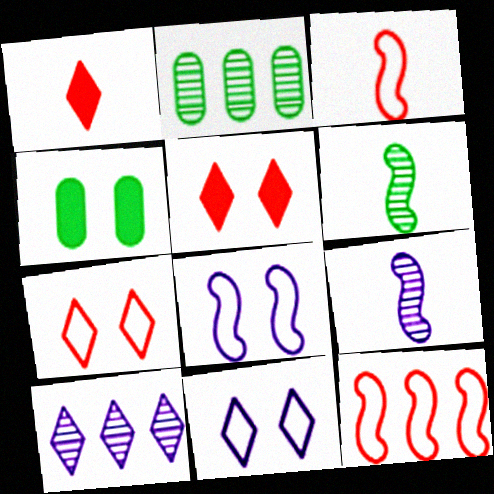[[1, 2, 8], 
[3, 4, 10]]